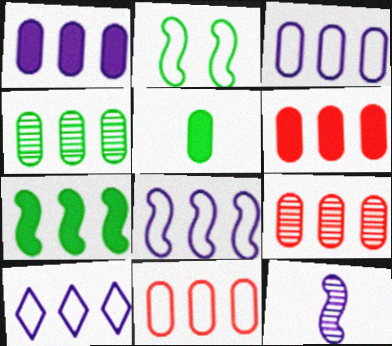[[1, 4, 11], 
[3, 4, 6], 
[3, 8, 10], 
[6, 9, 11], 
[7, 9, 10]]